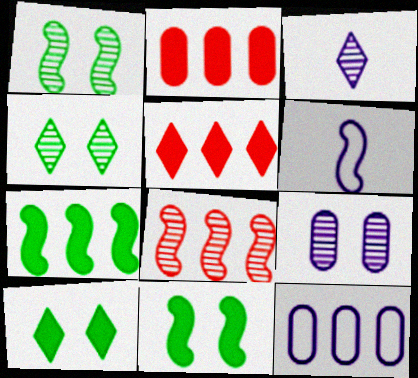[[2, 4, 6], 
[6, 8, 11]]